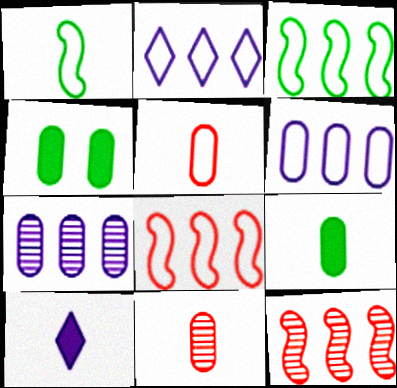[[1, 10, 11], 
[4, 5, 7], 
[4, 6, 11]]